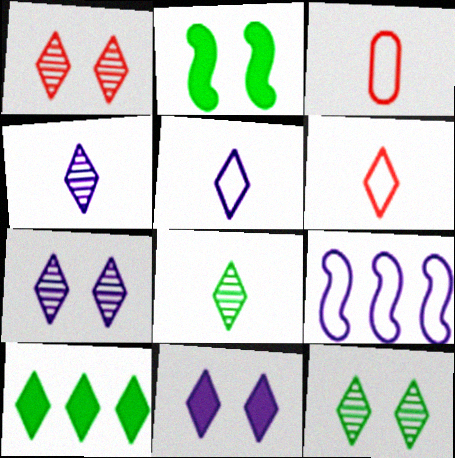[[1, 5, 10], 
[1, 7, 12], 
[6, 7, 10]]